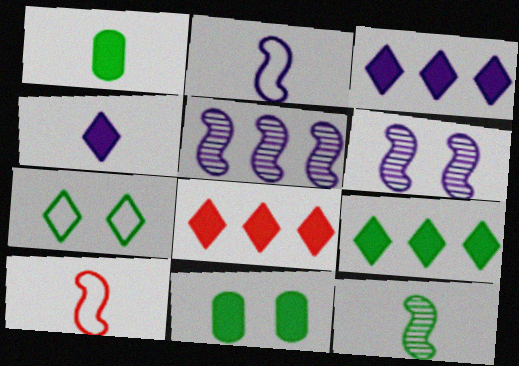[[3, 8, 9]]